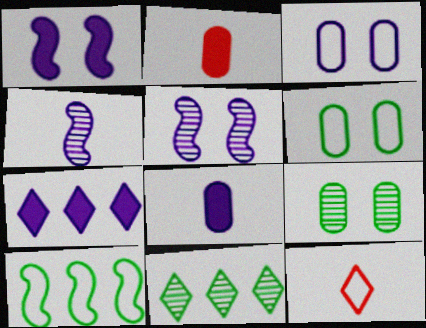[[1, 7, 8], 
[3, 4, 7], 
[3, 10, 12]]